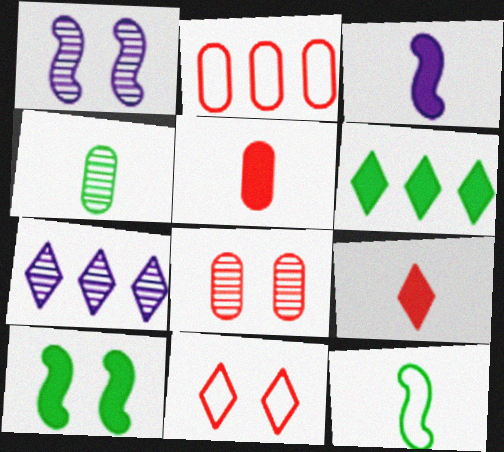[[2, 5, 8]]